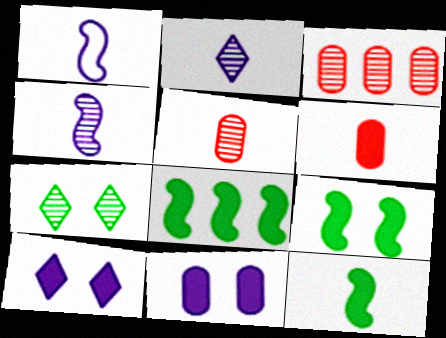[[3, 4, 7], 
[6, 8, 10], 
[8, 9, 12]]